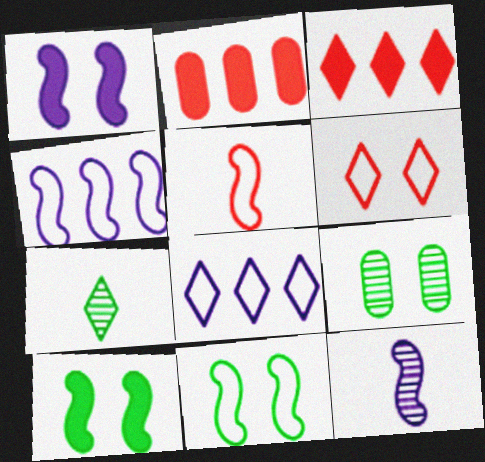[[1, 4, 12], 
[1, 6, 9], 
[4, 5, 11]]